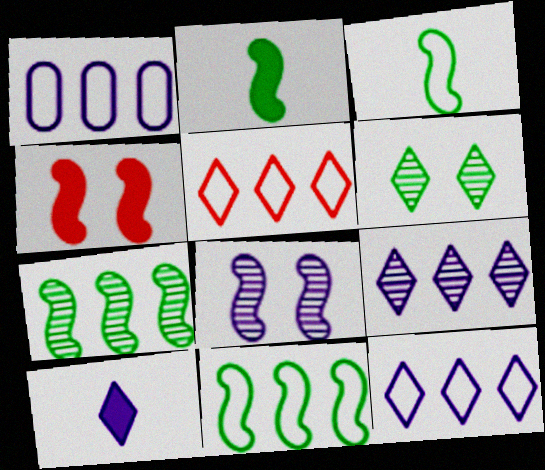[[1, 5, 11], 
[1, 8, 10], 
[5, 6, 10]]